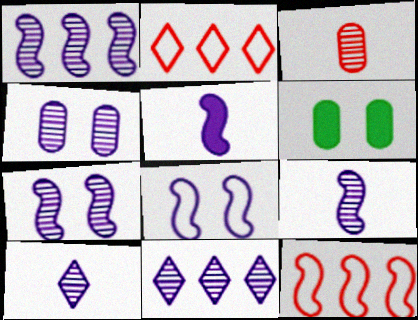[[1, 4, 10], 
[1, 5, 8], 
[1, 7, 9], 
[2, 6, 9], 
[4, 9, 11], 
[6, 10, 12]]